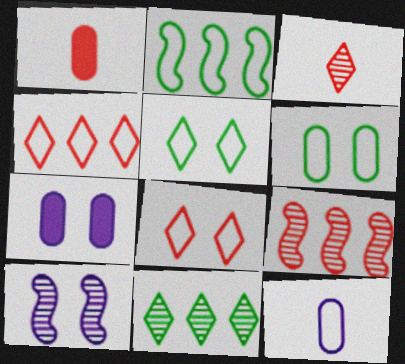[[1, 8, 9], 
[2, 3, 7], 
[2, 8, 12]]